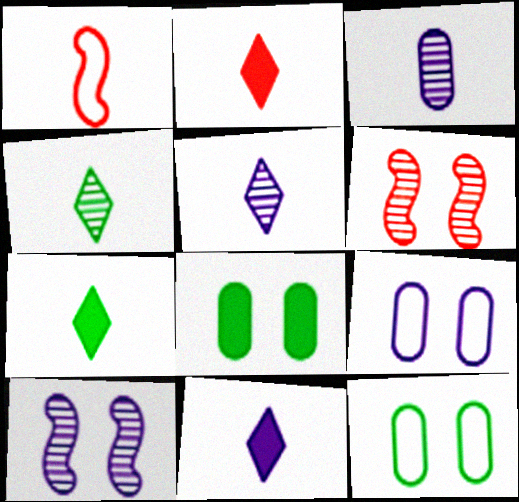[[1, 3, 7], 
[2, 7, 11]]